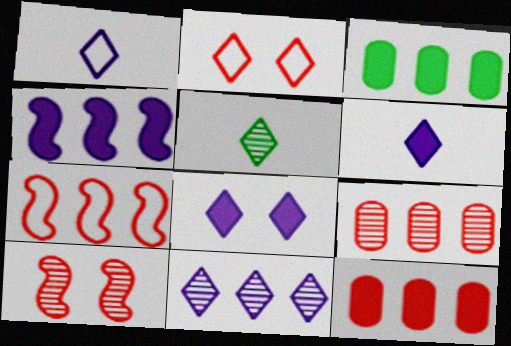[[1, 3, 10], 
[1, 8, 11], 
[3, 7, 11]]